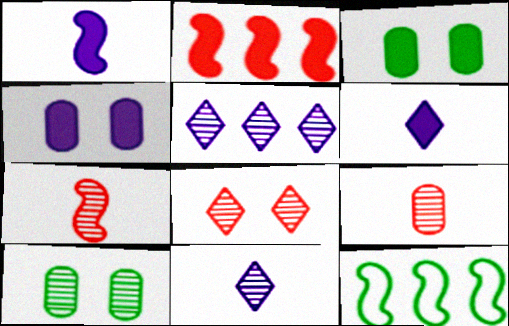[[2, 3, 6], 
[5, 7, 10]]